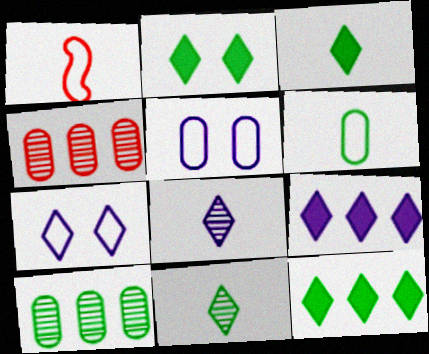[[2, 3, 12], 
[7, 8, 9]]